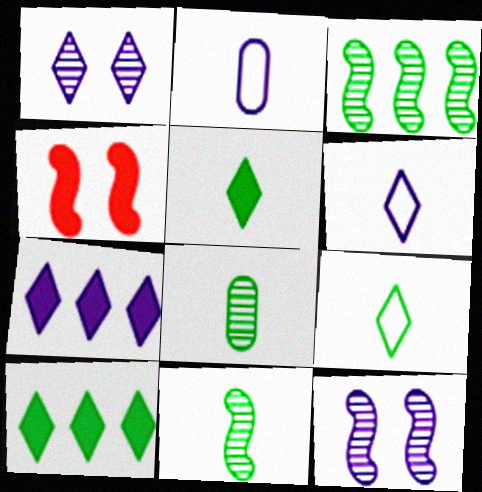[[1, 6, 7], 
[2, 7, 12]]